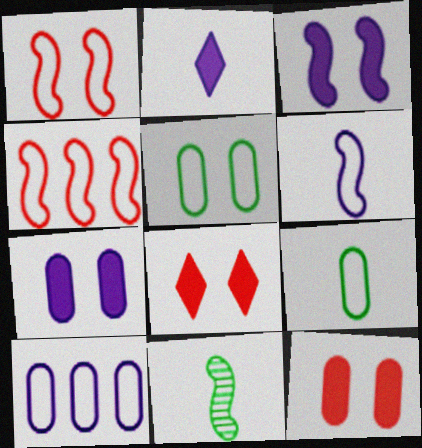[[3, 4, 11], 
[8, 10, 11]]